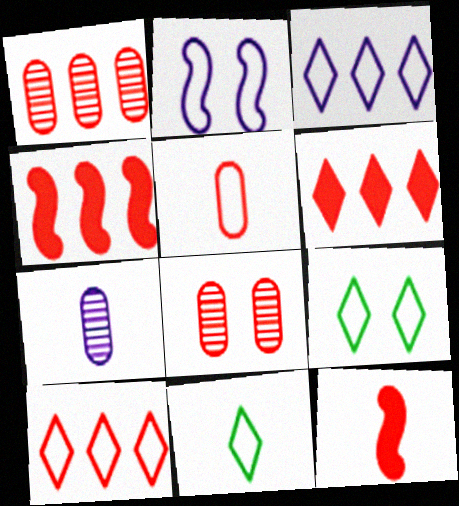[[1, 4, 10], 
[4, 7, 9], 
[7, 11, 12], 
[8, 10, 12]]